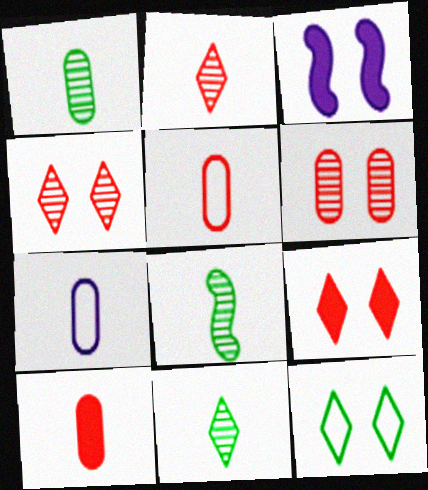[[1, 7, 10], 
[1, 8, 11], 
[3, 6, 12]]